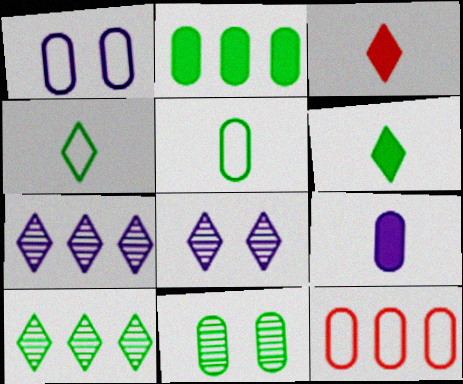[[1, 5, 12], 
[2, 5, 11], 
[9, 11, 12]]